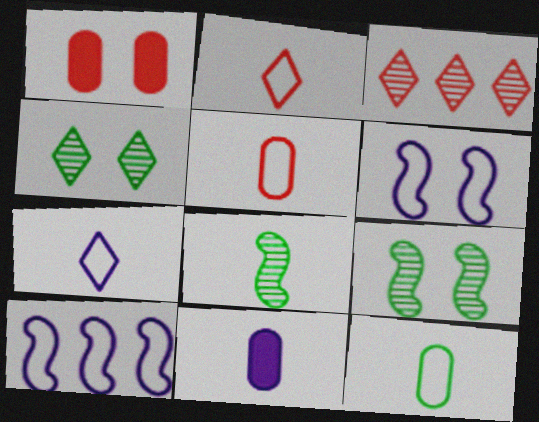[[1, 4, 6], 
[2, 8, 11]]